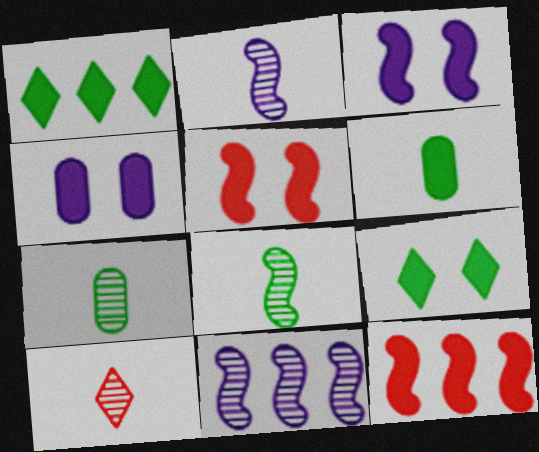[[2, 7, 10], 
[4, 5, 9]]